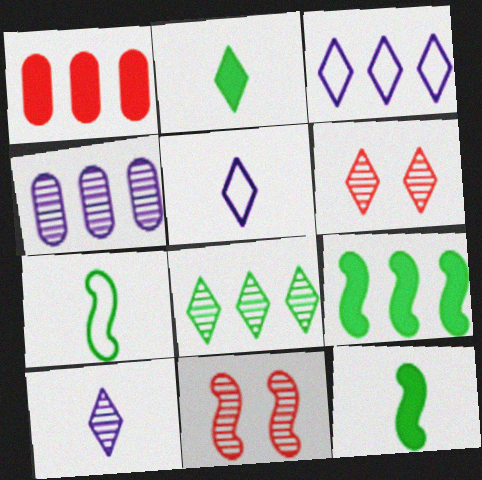[[2, 3, 6], 
[6, 8, 10]]